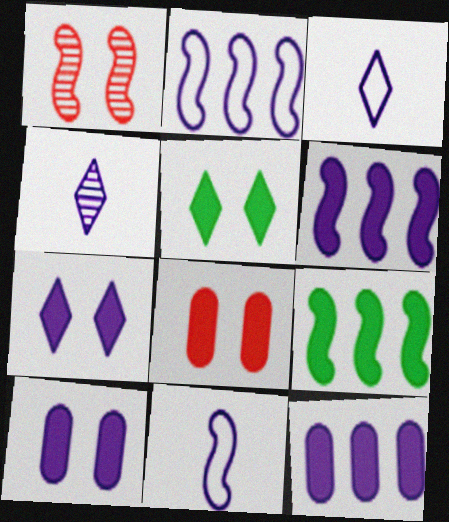[[1, 9, 11], 
[2, 4, 10]]